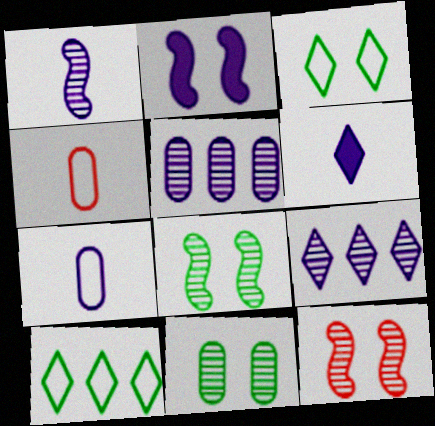[[1, 6, 7], 
[2, 7, 9]]